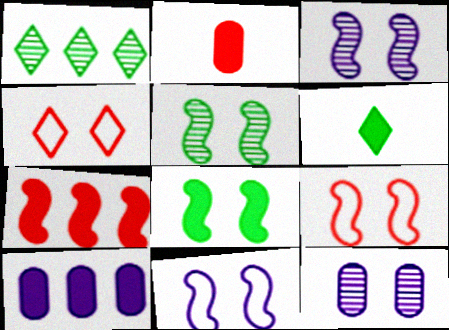[[1, 2, 11], 
[3, 8, 9], 
[4, 8, 12]]